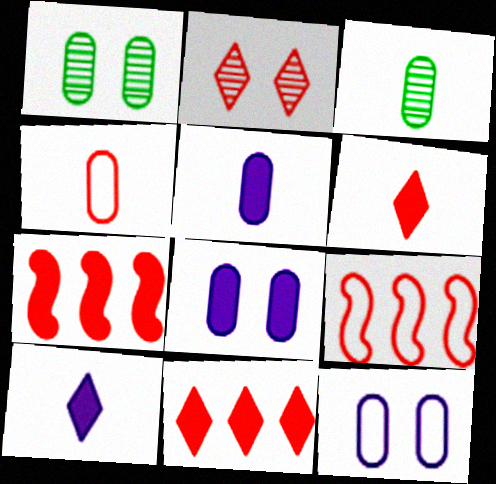[[1, 9, 10], 
[2, 4, 7], 
[3, 4, 5]]